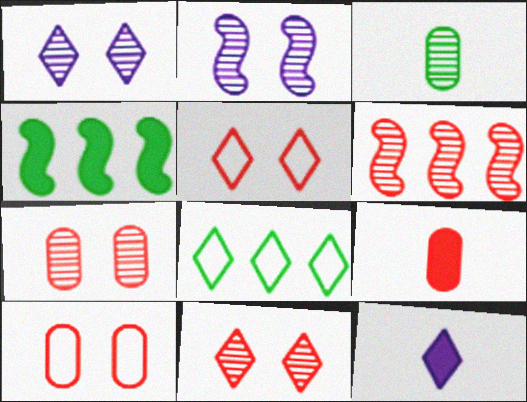[[1, 3, 6], 
[2, 8, 9], 
[5, 6, 9], 
[8, 11, 12]]